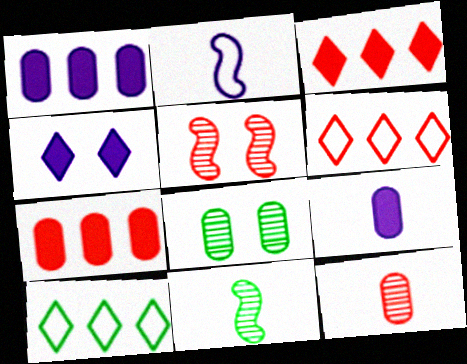[[2, 3, 8], 
[5, 9, 10]]